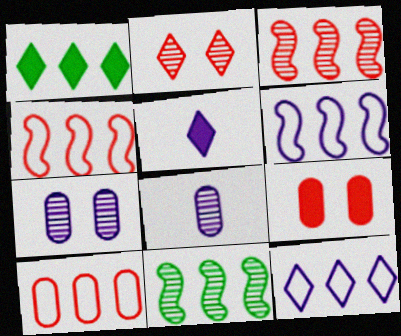[[2, 8, 11], 
[5, 6, 7]]